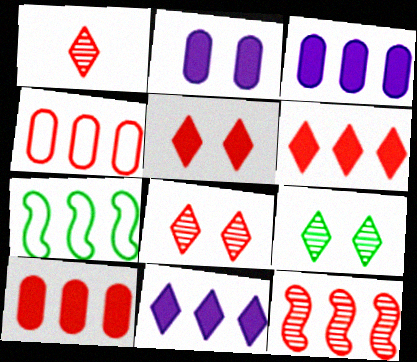[[1, 2, 7], 
[4, 6, 12]]